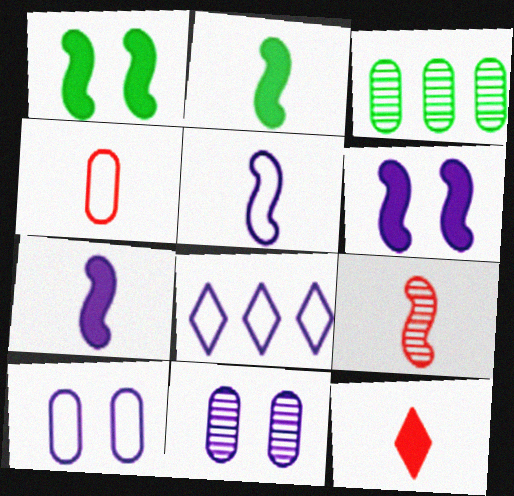[[2, 5, 9], 
[4, 9, 12], 
[5, 8, 10], 
[7, 8, 11]]